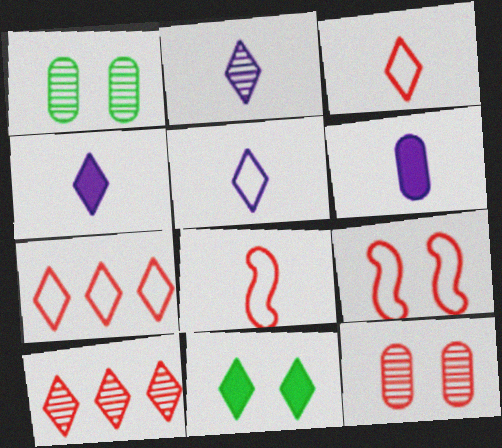[[2, 4, 5], 
[2, 7, 11], 
[5, 10, 11]]